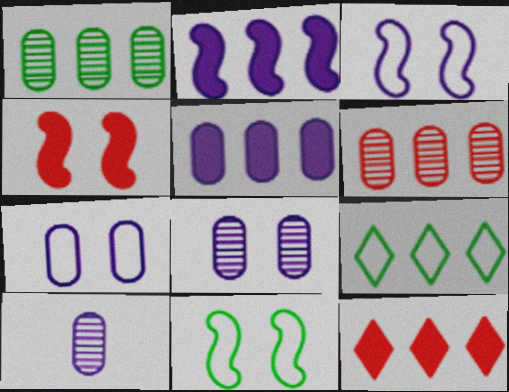[[2, 6, 9], 
[4, 9, 10], 
[5, 7, 10], 
[10, 11, 12]]